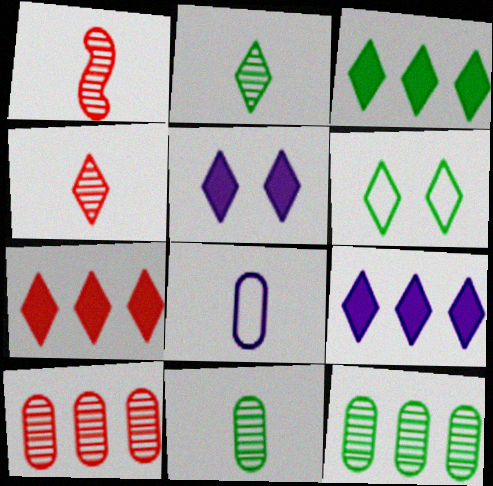[[2, 3, 6], 
[3, 7, 9], 
[4, 6, 9]]